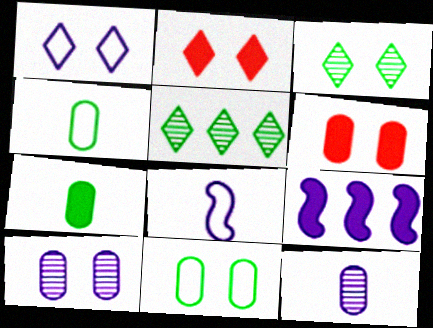[[1, 2, 3], 
[1, 9, 12], 
[2, 7, 9], 
[5, 6, 8], 
[6, 10, 11]]